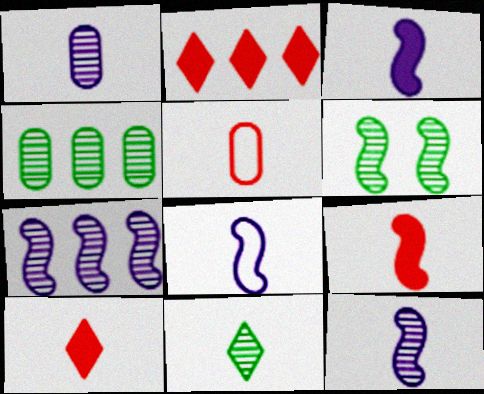[[3, 5, 11], 
[3, 8, 12], 
[4, 6, 11]]